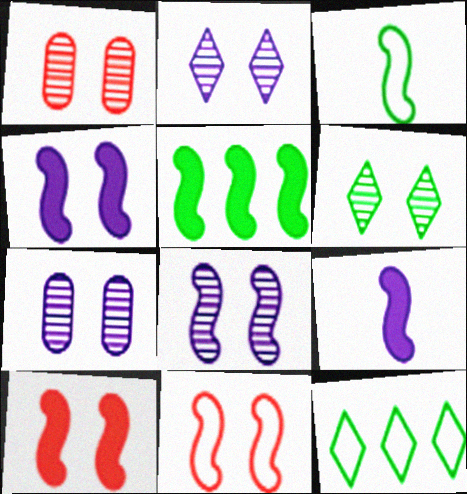[[1, 6, 8], 
[1, 9, 12], 
[2, 7, 8], 
[5, 9, 10]]